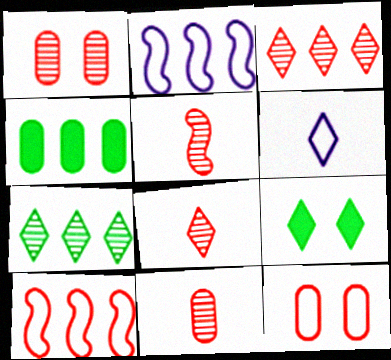[[1, 3, 5], 
[2, 3, 4], 
[2, 9, 11], 
[3, 6, 9], 
[5, 8, 11]]